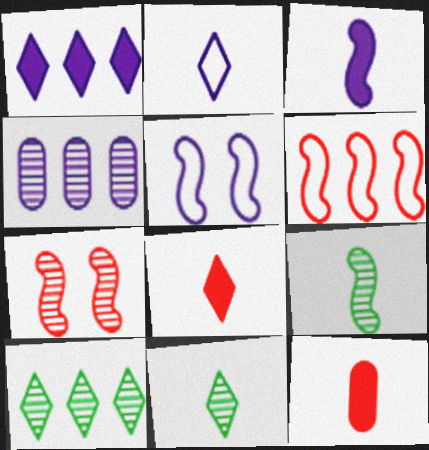[[2, 8, 11], 
[2, 9, 12], 
[4, 7, 11], 
[5, 10, 12]]